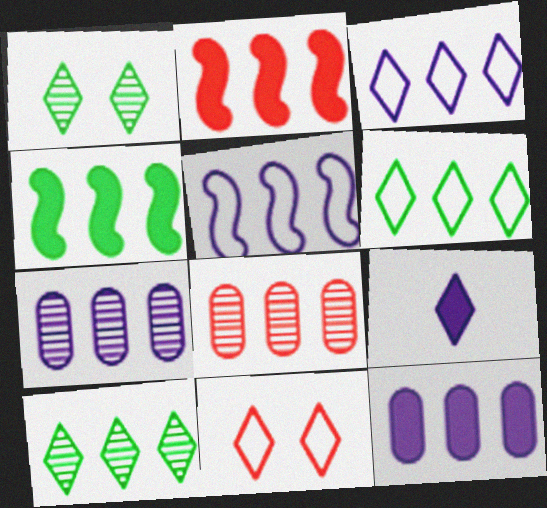[[2, 6, 7], 
[3, 4, 8], 
[9, 10, 11]]